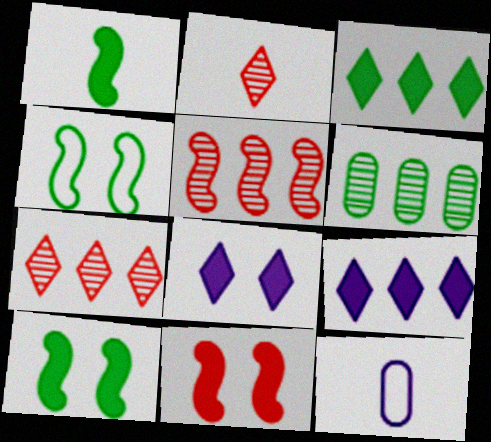[[1, 2, 12], 
[7, 10, 12]]